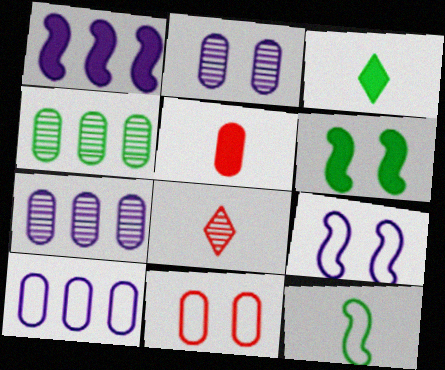[[6, 8, 10]]